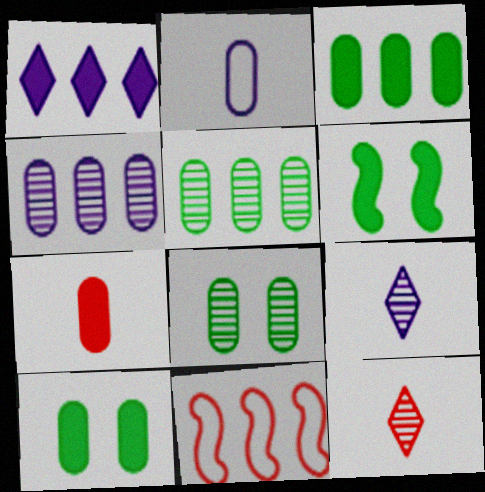[[1, 5, 11], 
[1, 6, 7], 
[9, 10, 11]]